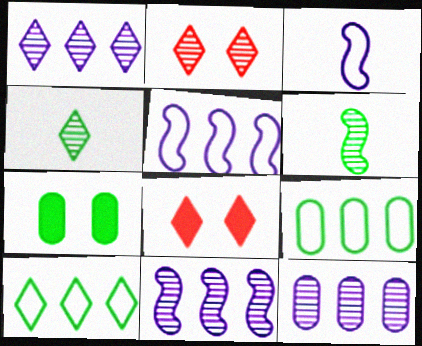[[1, 2, 4], 
[1, 11, 12], 
[2, 6, 12], 
[6, 7, 10]]